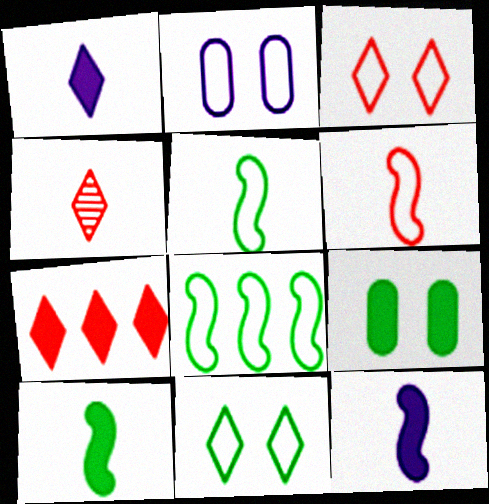[[3, 4, 7], 
[7, 9, 12]]